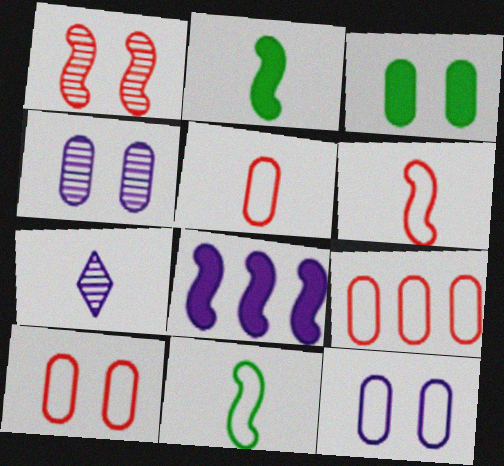[[1, 8, 11], 
[2, 5, 7], 
[3, 4, 10], 
[5, 9, 10], 
[7, 8, 12]]